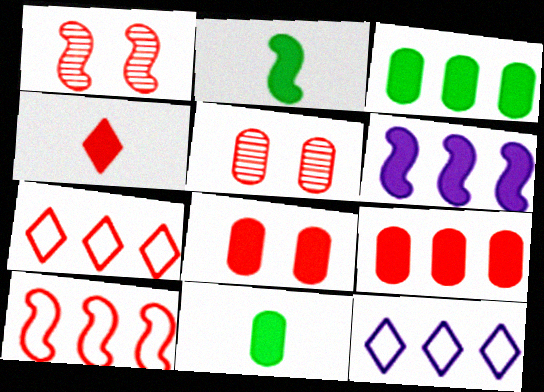[[1, 11, 12], 
[2, 5, 12], 
[4, 5, 10]]